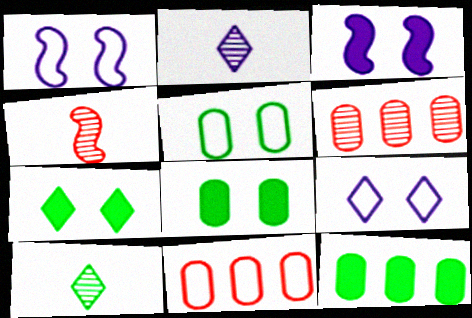[[3, 10, 11], 
[4, 9, 12]]